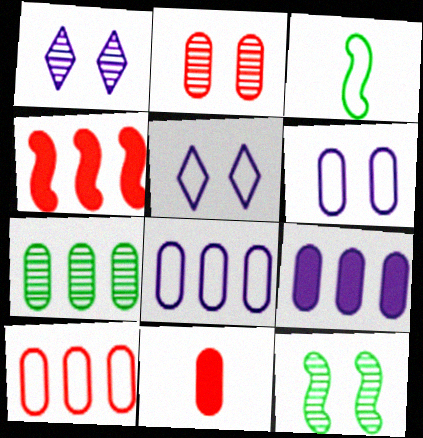[[1, 2, 12], 
[2, 10, 11], 
[3, 5, 10], 
[6, 7, 11], 
[7, 9, 10]]